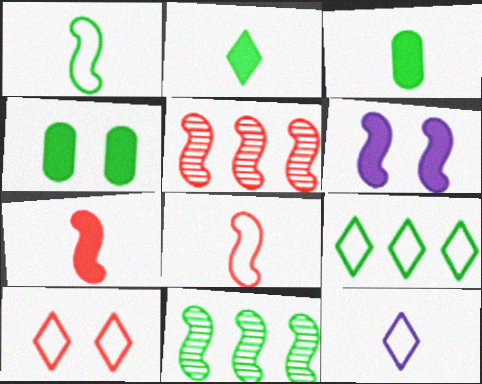[[1, 5, 6], 
[4, 5, 12], 
[6, 8, 11], 
[9, 10, 12]]